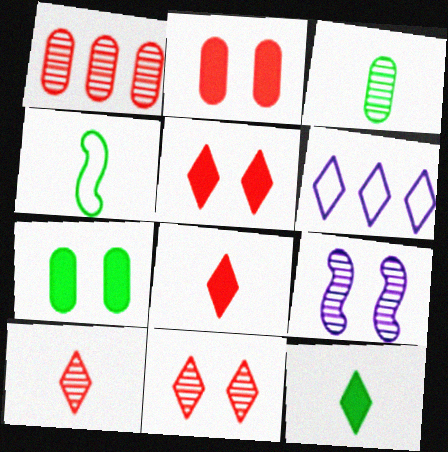[[3, 4, 12], 
[6, 11, 12]]